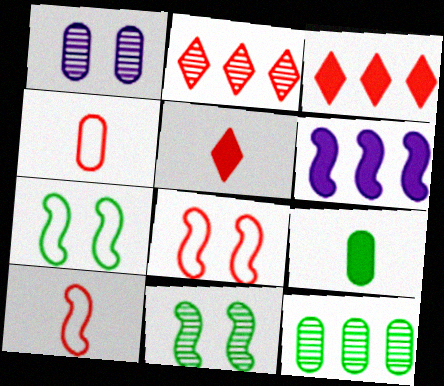[[6, 10, 11]]